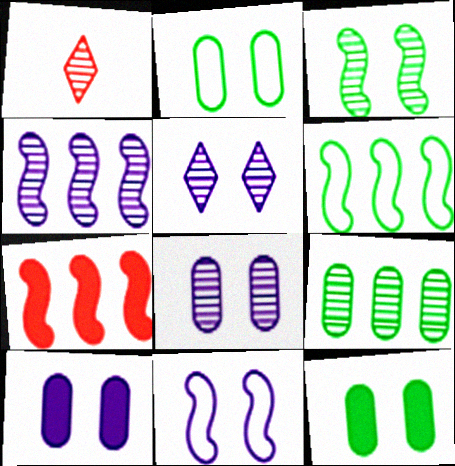[[1, 6, 10], 
[4, 6, 7], 
[5, 10, 11]]